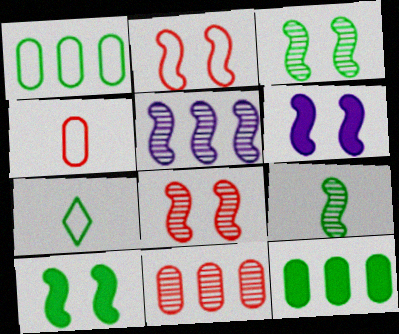[[2, 3, 6], 
[3, 7, 12], 
[5, 8, 9], 
[6, 7, 11]]